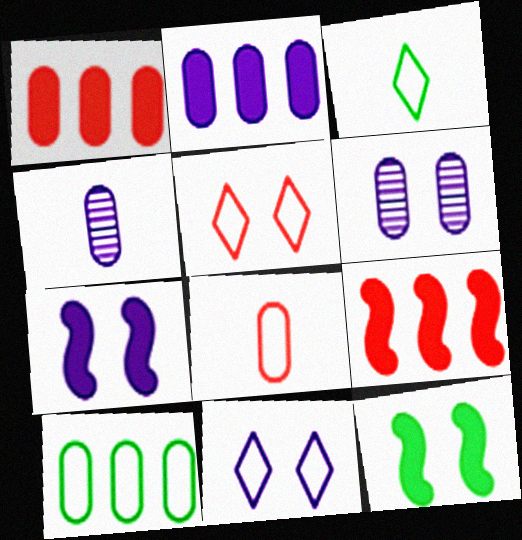[[3, 6, 9], 
[5, 6, 12], 
[6, 7, 11]]